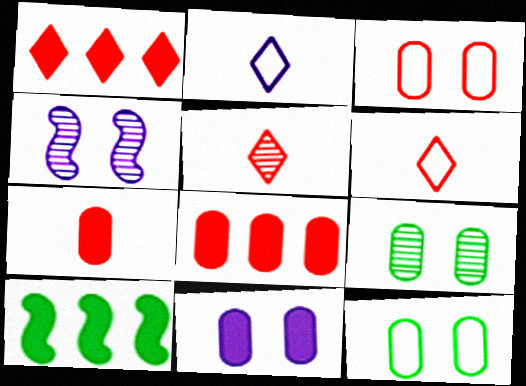[[3, 9, 11]]